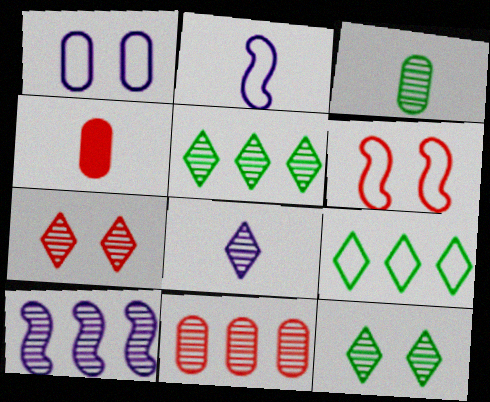[[3, 7, 10], 
[5, 7, 8], 
[5, 10, 11]]